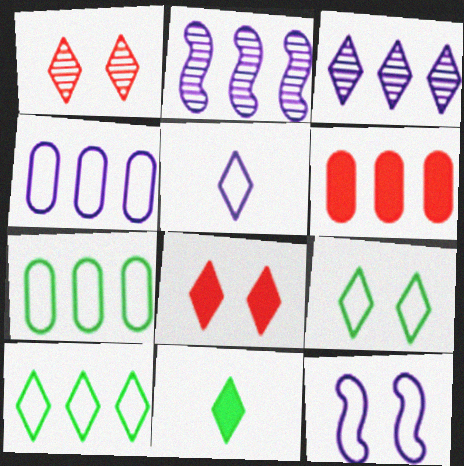[[2, 6, 10], 
[4, 5, 12]]